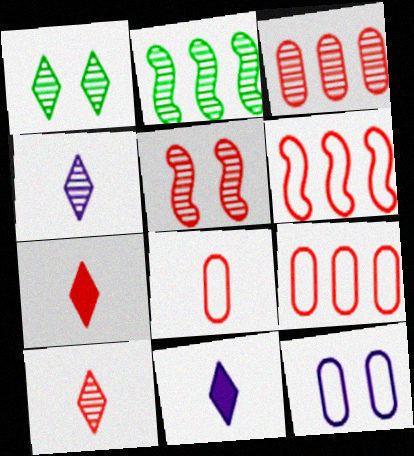[[2, 7, 12], 
[3, 5, 10], 
[5, 7, 9]]